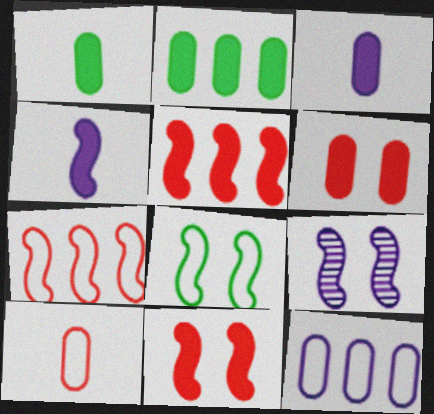[[2, 3, 6], 
[8, 9, 11]]